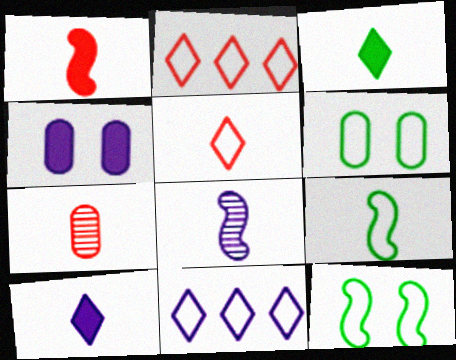[[1, 5, 7], 
[1, 8, 9], 
[4, 8, 11], 
[7, 9, 10]]